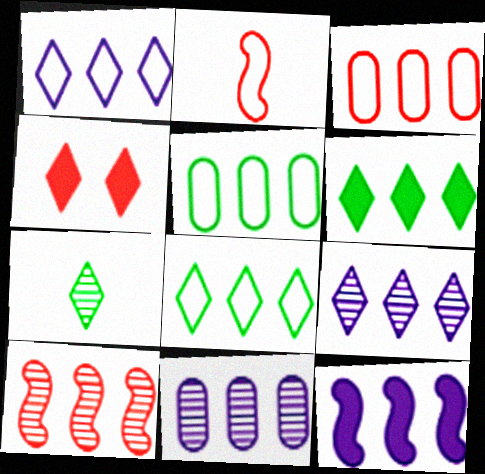[[1, 4, 7], 
[1, 11, 12]]